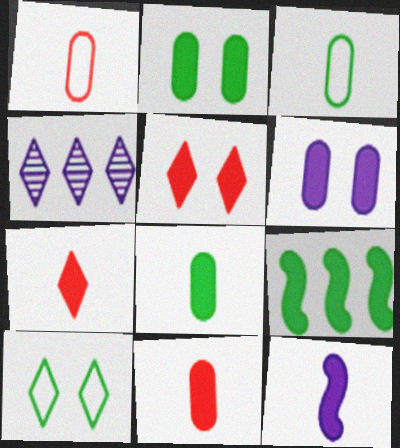[[4, 7, 10], 
[6, 7, 9], 
[7, 8, 12]]